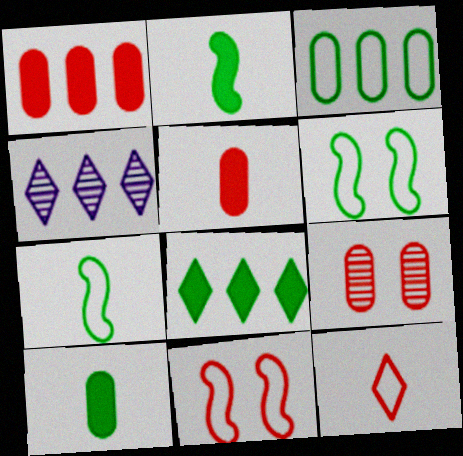[[4, 5, 6], 
[4, 10, 11]]